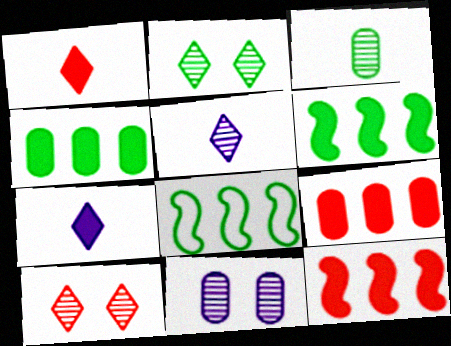[[1, 8, 11]]